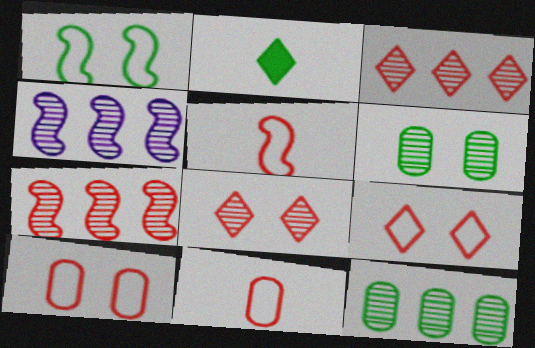[[1, 2, 12], 
[2, 4, 10], 
[3, 4, 12]]